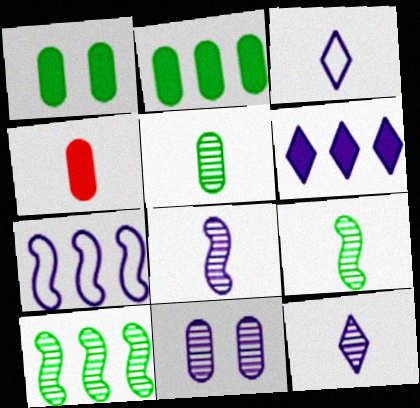[[3, 4, 9]]